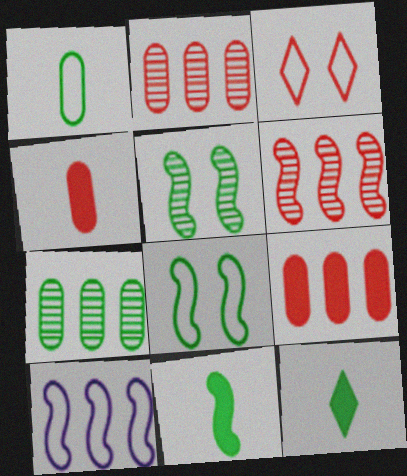[[1, 3, 10], 
[3, 4, 6], 
[7, 8, 12]]